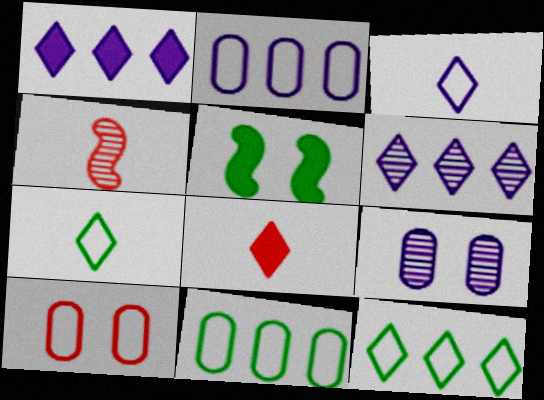[]